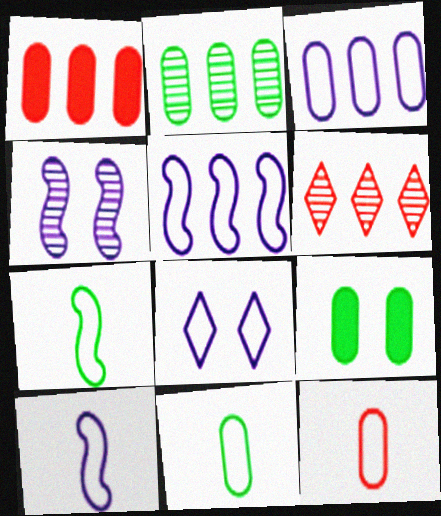[[1, 2, 3], 
[2, 9, 11], 
[3, 8, 10], 
[6, 9, 10]]